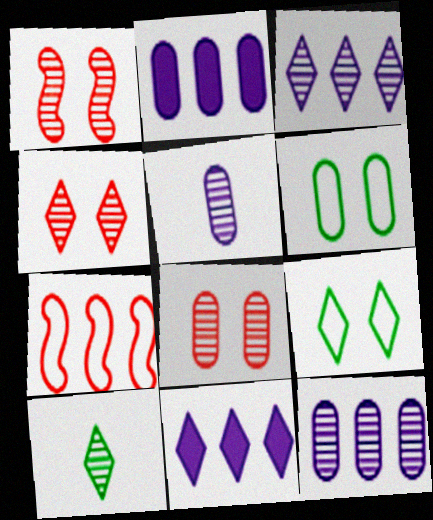[[1, 4, 8], 
[1, 10, 12], 
[3, 4, 10]]